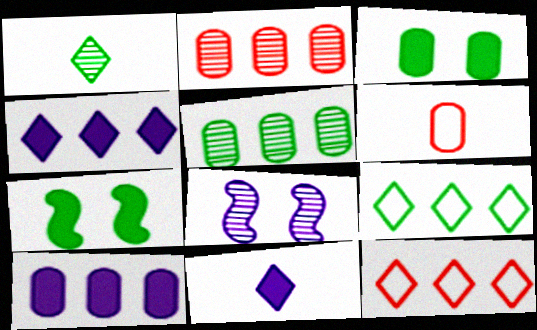[[1, 2, 8]]